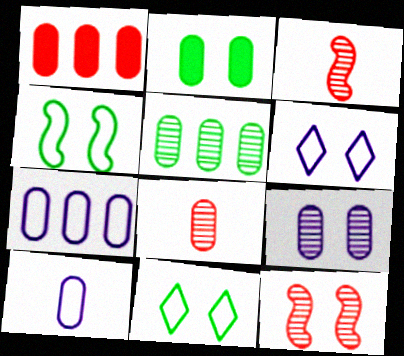[[1, 5, 7], 
[2, 6, 12], 
[2, 7, 8], 
[5, 8, 9]]